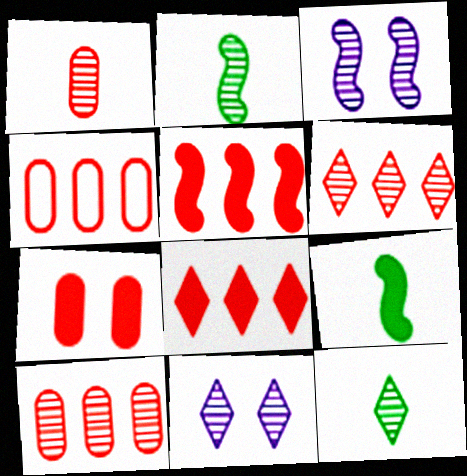[[1, 4, 7], 
[2, 10, 11], 
[3, 10, 12], 
[4, 5, 6], 
[4, 9, 11], 
[6, 11, 12]]